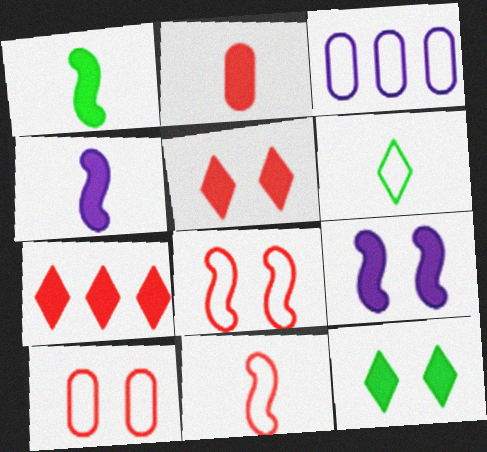[[3, 6, 8]]